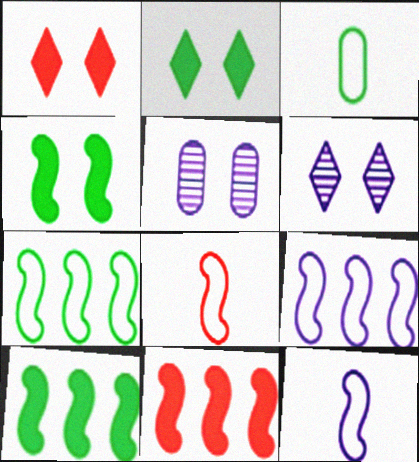[[3, 6, 11]]